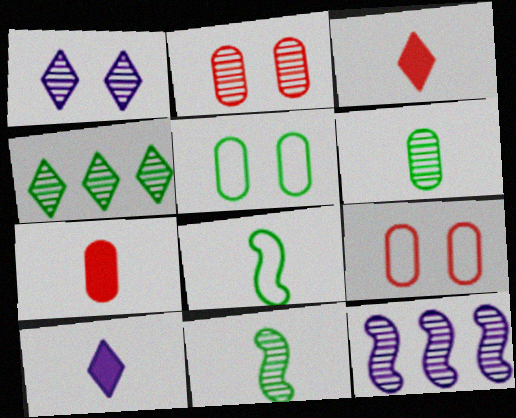[[3, 5, 12]]